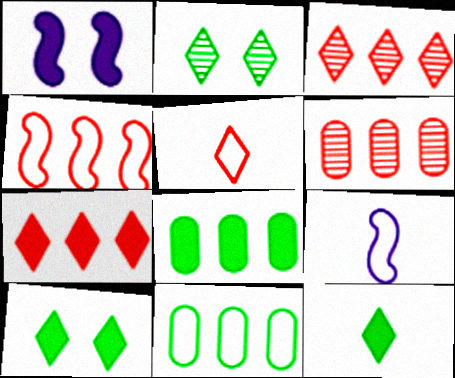[[4, 6, 7], 
[6, 9, 10]]